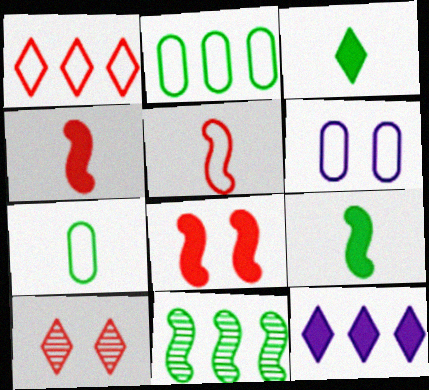[]